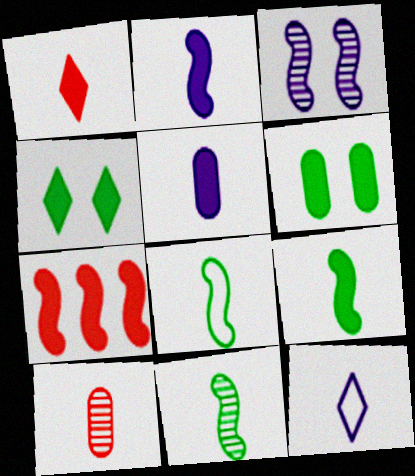[[1, 5, 9], 
[3, 7, 8], 
[4, 5, 7], 
[8, 9, 11], 
[9, 10, 12]]